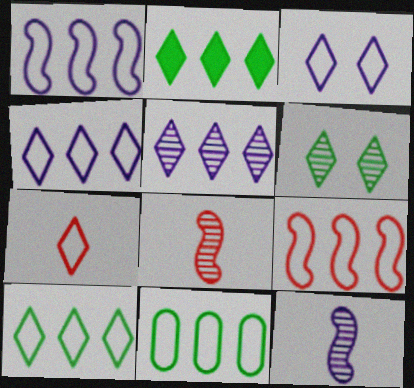[[3, 7, 10], 
[4, 9, 11]]